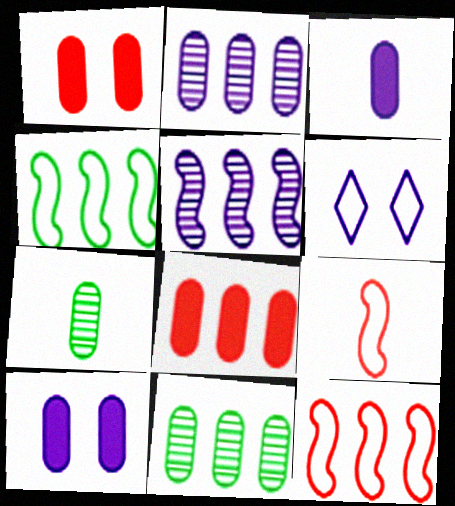[[3, 5, 6]]